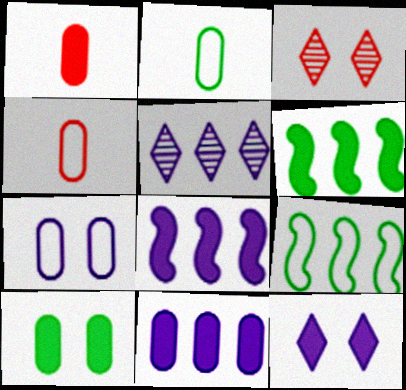[[1, 6, 12], 
[1, 10, 11], 
[2, 3, 8]]